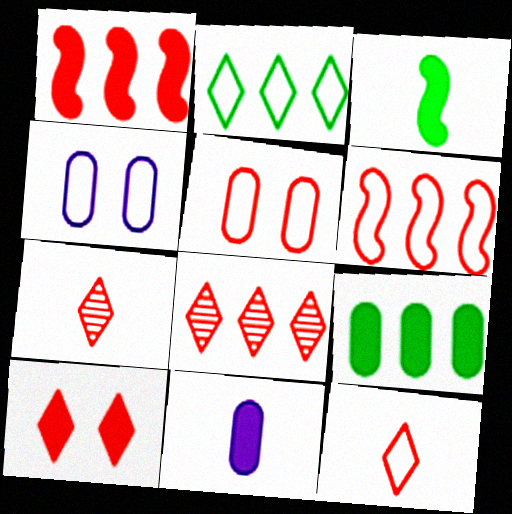[[1, 5, 7], 
[3, 4, 8], 
[5, 6, 12], 
[8, 10, 12]]